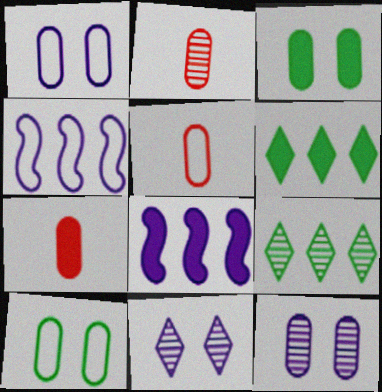[[2, 5, 7]]